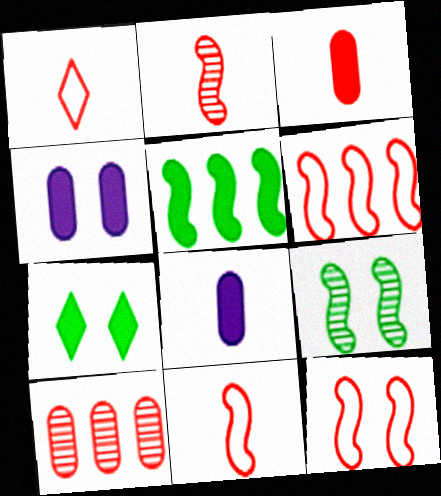[[1, 2, 3], 
[6, 11, 12]]